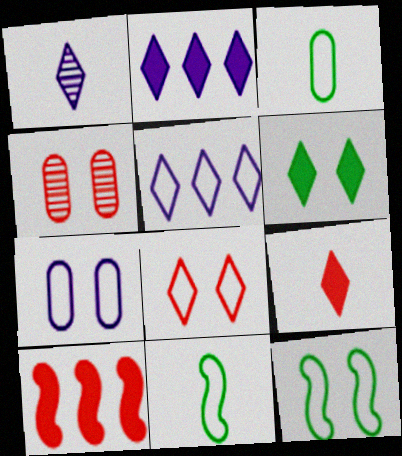[[2, 4, 11], 
[2, 6, 9], 
[7, 8, 12]]